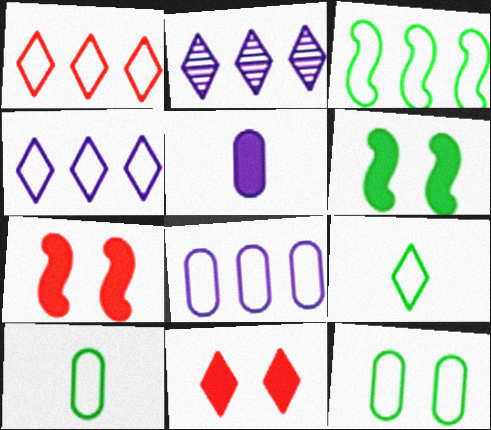[[1, 3, 8], 
[2, 7, 10], 
[2, 9, 11], 
[3, 9, 12]]